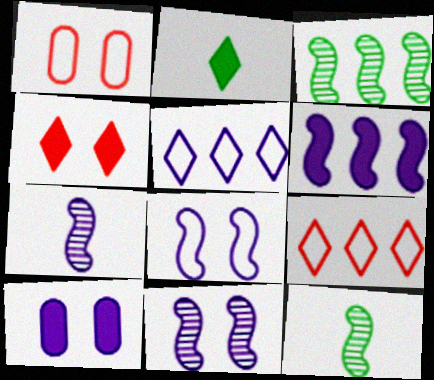[[5, 7, 10], 
[6, 7, 8], 
[9, 10, 12]]